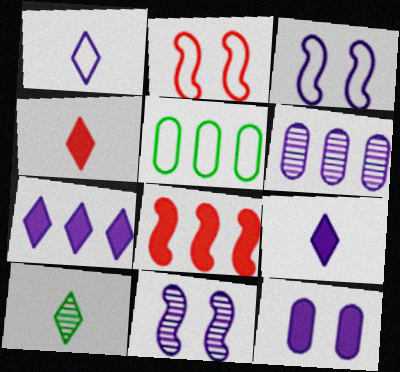[[1, 2, 5], 
[1, 4, 10], 
[3, 6, 9], 
[4, 5, 11]]